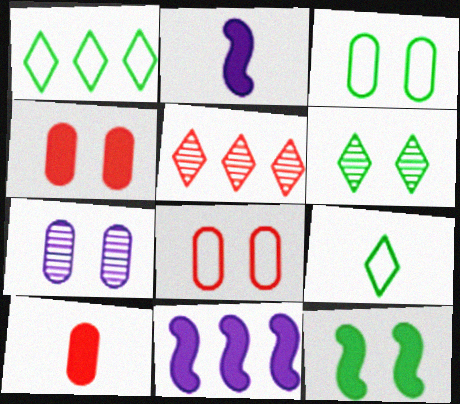[[2, 3, 5], 
[3, 4, 7], 
[3, 6, 12]]